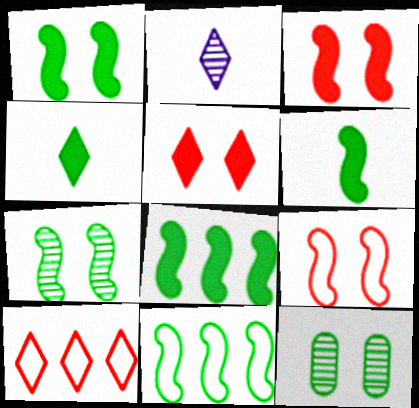[[1, 6, 8], 
[4, 11, 12], 
[6, 7, 11]]